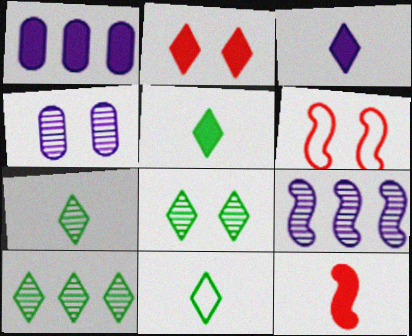[[1, 6, 7], 
[5, 7, 11], 
[7, 8, 10]]